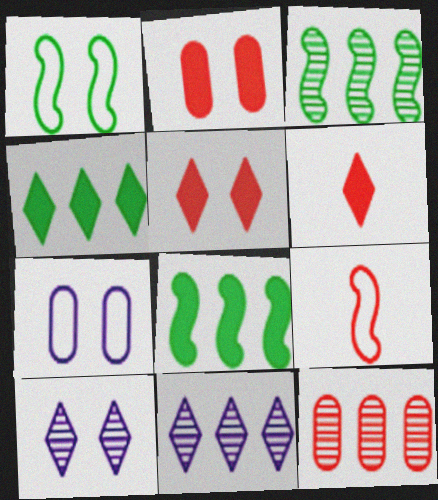[[1, 2, 10], 
[3, 6, 7], 
[3, 11, 12], 
[5, 9, 12]]